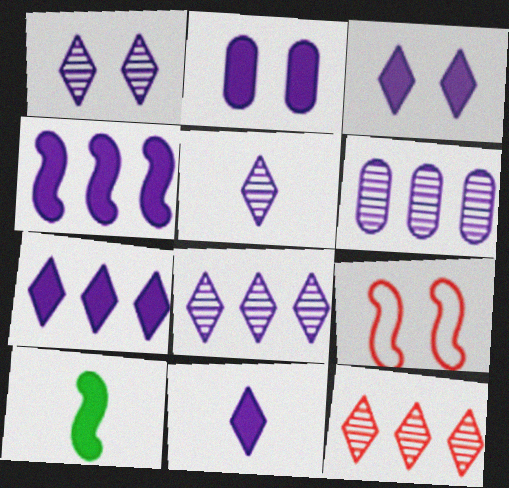[[1, 5, 8], 
[2, 4, 11], 
[3, 7, 11]]